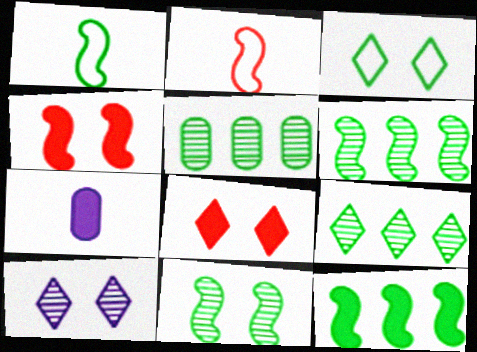[[1, 11, 12], 
[3, 8, 10], 
[5, 6, 9], 
[7, 8, 12]]